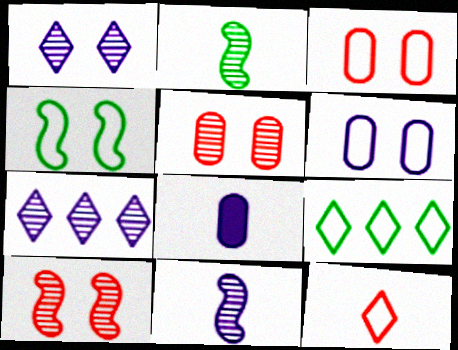[[2, 5, 7], 
[2, 8, 12], 
[8, 9, 10]]